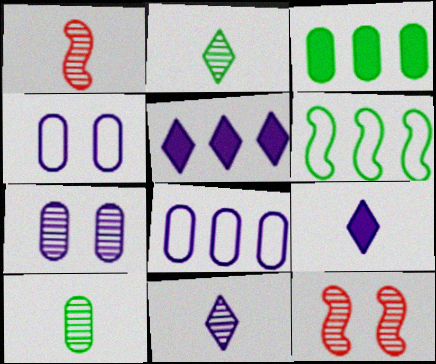[[1, 10, 11]]